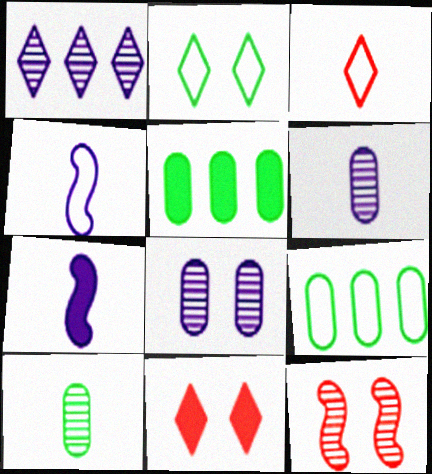[[1, 10, 12], 
[3, 7, 10], 
[5, 7, 11]]